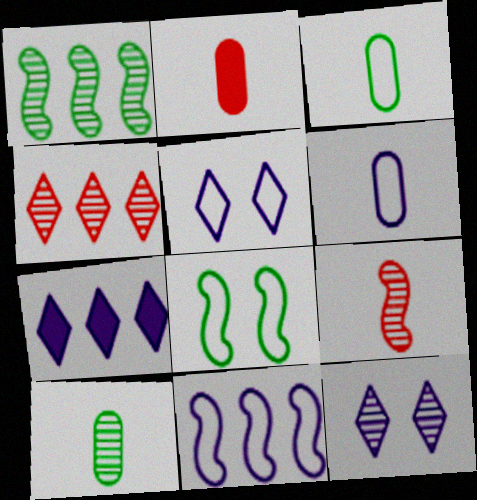[[1, 2, 5], 
[2, 6, 10], 
[5, 6, 11]]